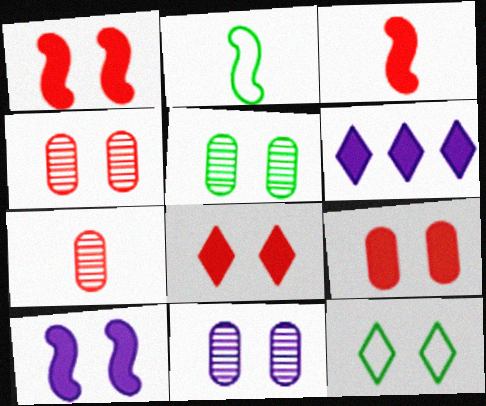[[1, 8, 9], 
[1, 11, 12], 
[2, 4, 6], 
[4, 5, 11], 
[4, 10, 12]]